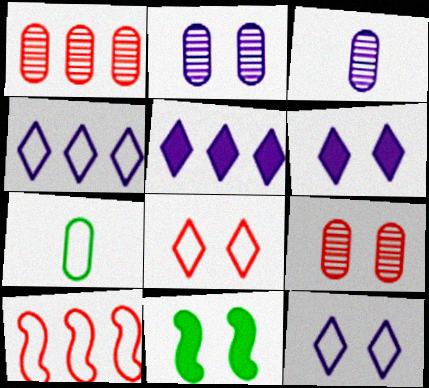[[2, 8, 11], 
[7, 10, 12], 
[9, 11, 12]]